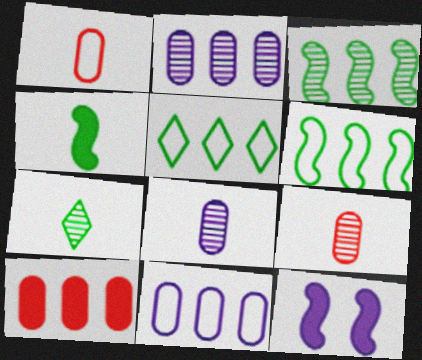[[5, 9, 12]]